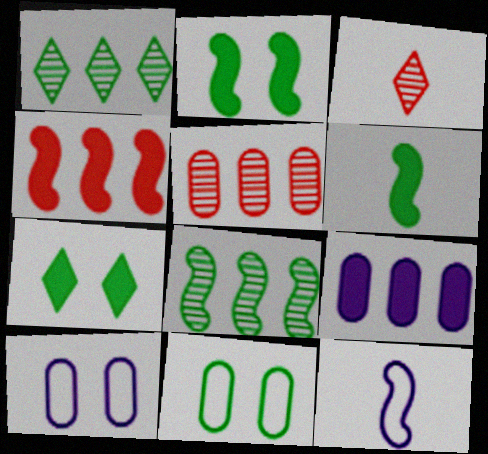[[1, 6, 11], 
[5, 7, 12]]